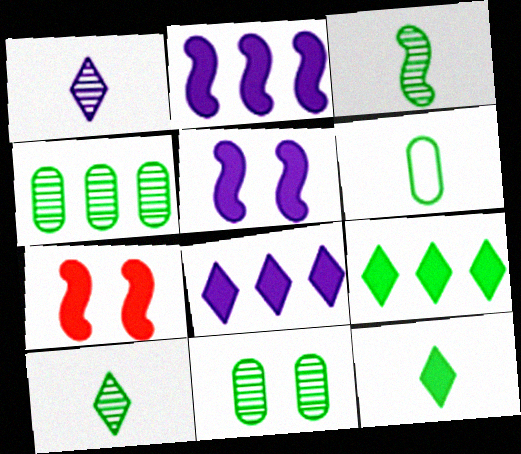[[3, 6, 12]]